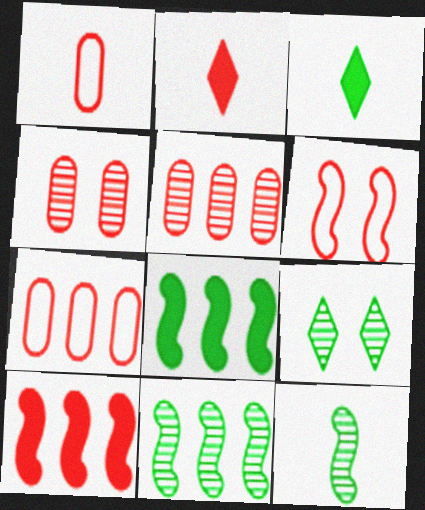[[2, 5, 6]]